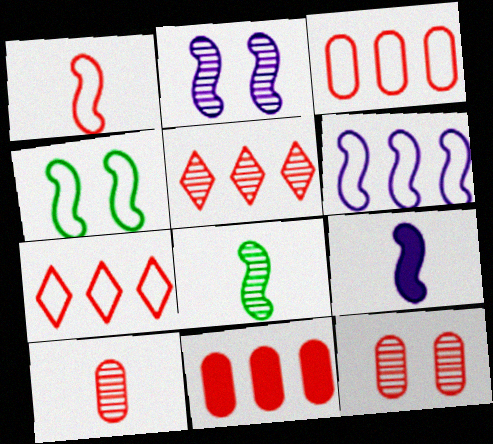[[1, 4, 6], 
[1, 8, 9], 
[2, 6, 9]]